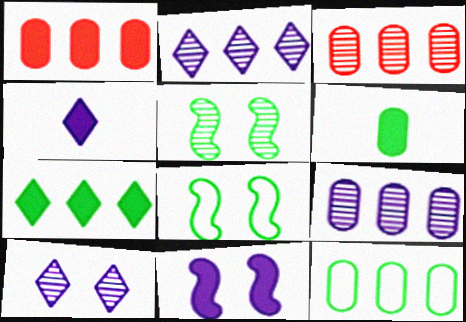[[1, 9, 12], 
[3, 4, 8]]